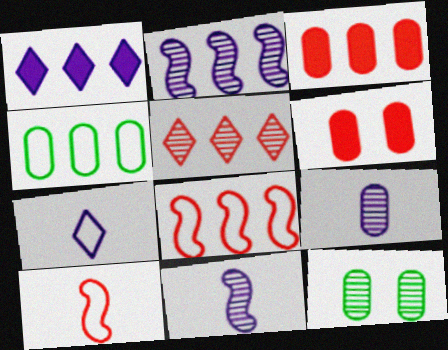[[1, 10, 12], 
[3, 5, 8], 
[4, 6, 9], 
[5, 6, 10], 
[5, 11, 12]]